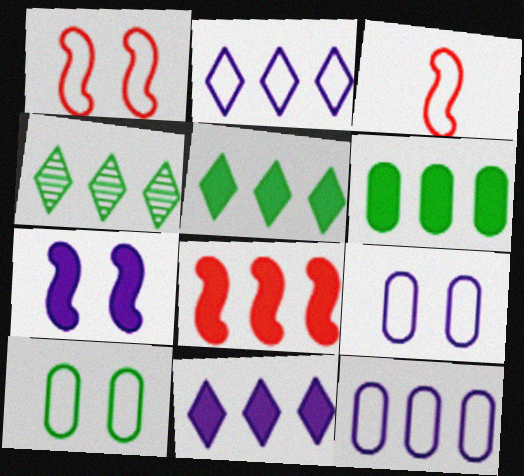[[2, 3, 10], 
[4, 8, 12], 
[6, 8, 11]]